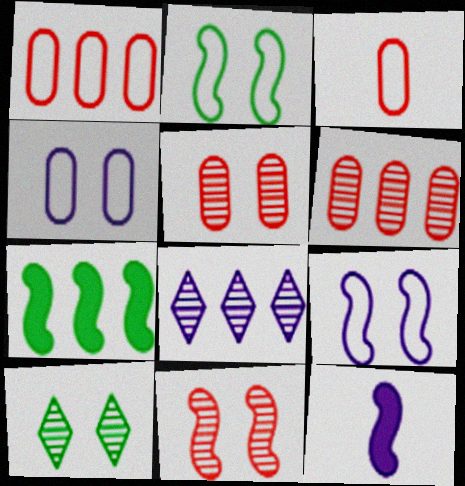[[1, 7, 8], 
[1, 10, 12], 
[4, 8, 12]]